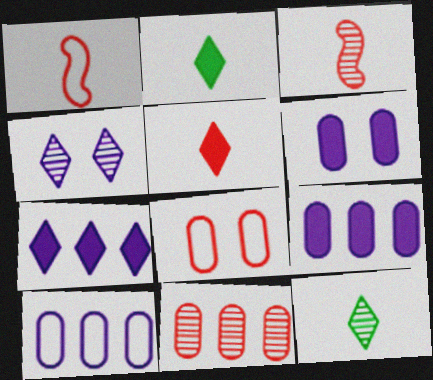[]